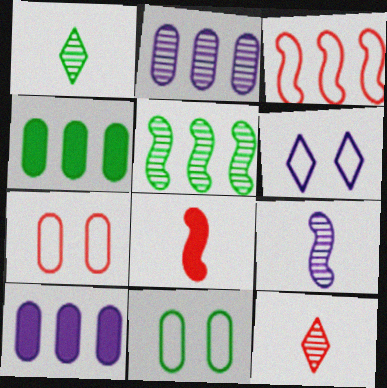[[6, 9, 10]]